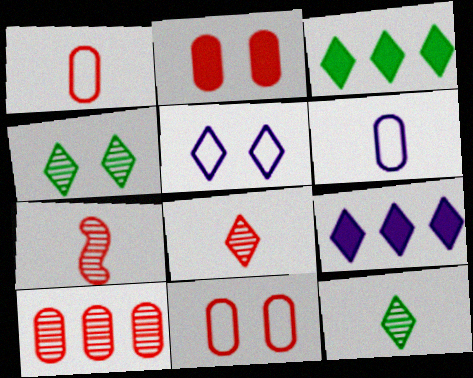[[1, 2, 10], 
[3, 5, 8]]